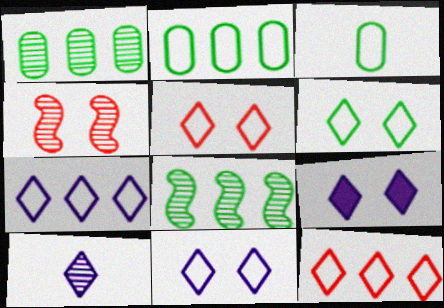[[1, 4, 10], 
[5, 6, 11], 
[7, 9, 10]]